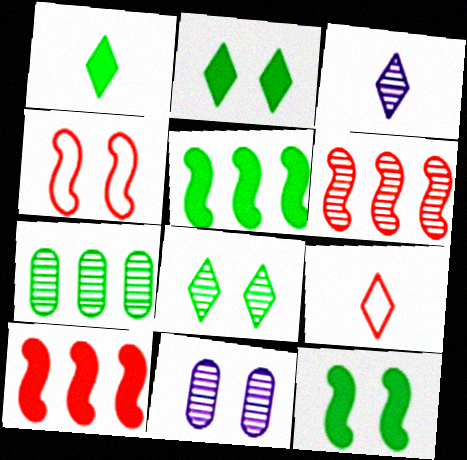[[1, 3, 9], 
[2, 4, 11], 
[5, 9, 11]]